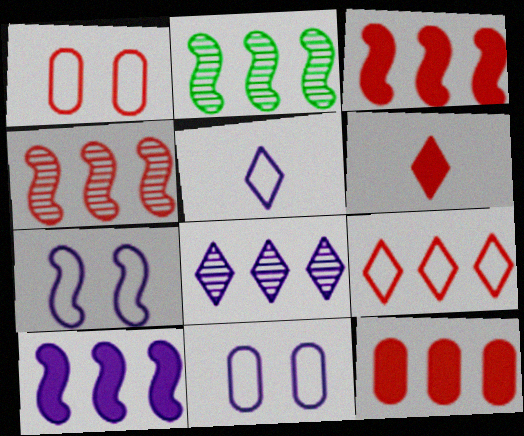[[1, 4, 6], 
[2, 6, 11], 
[4, 9, 12]]